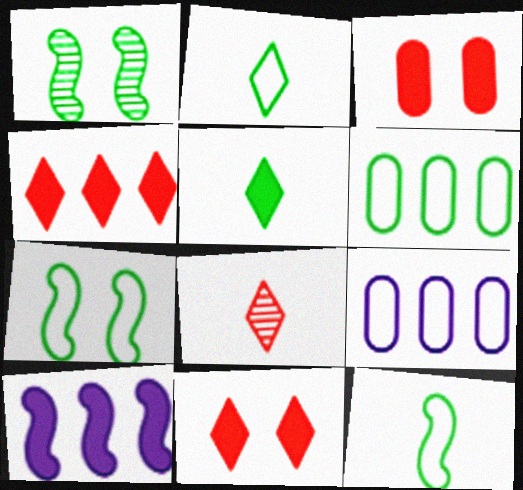[[1, 5, 6], 
[2, 6, 7], 
[3, 5, 10]]